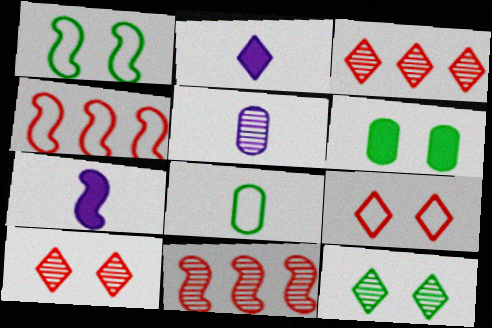[[1, 6, 12], 
[1, 7, 11], 
[5, 11, 12]]